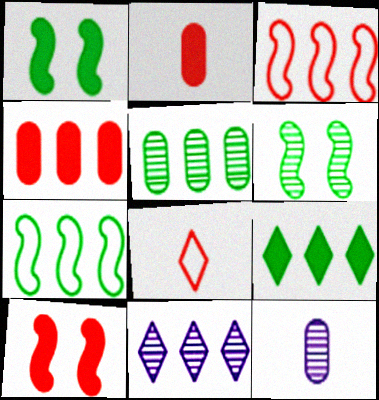[[4, 7, 11], 
[5, 7, 9]]